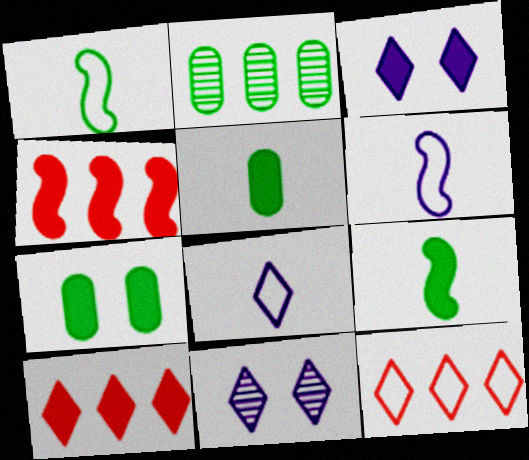[[3, 4, 5]]